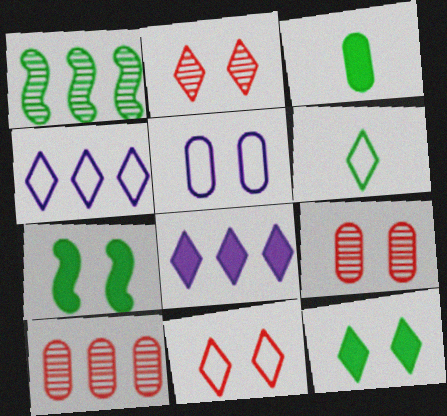[[2, 5, 7], 
[2, 6, 8], 
[3, 5, 10], 
[4, 6, 11]]